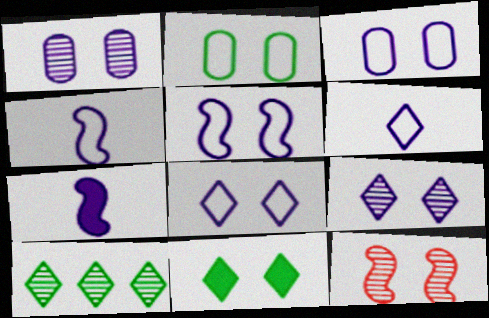[[3, 5, 8], 
[3, 11, 12]]